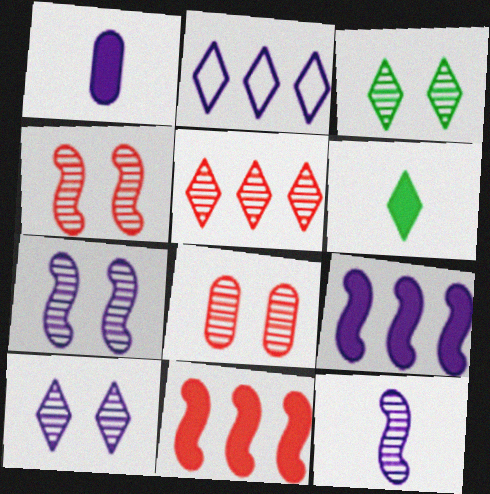[[1, 2, 7], 
[3, 7, 8]]